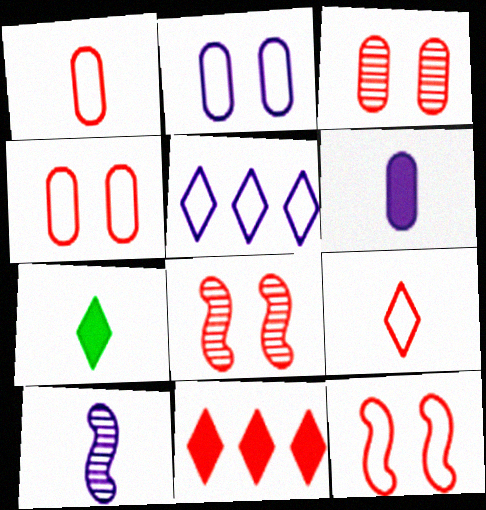[[1, 7, 10], 
[1, 8, 11]]